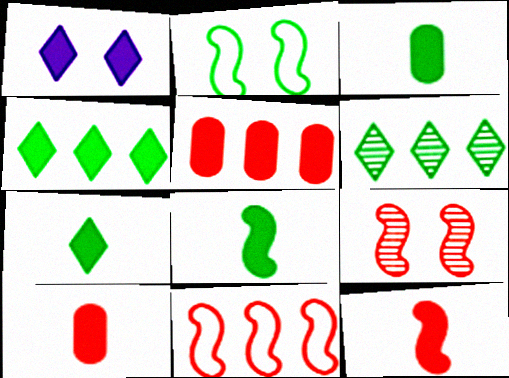[[1, 5, 8], 
[2, 3, 6], 
[3, 7, 8], 
[9, 11, 12]]